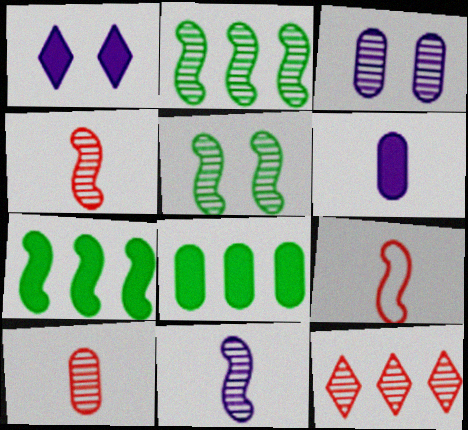[]